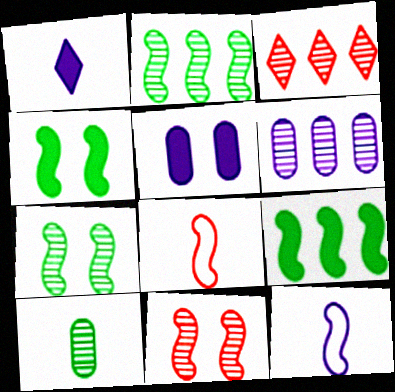[[1, 8, 10], 
[2, 3, 6], 
[9, 11, 12]]